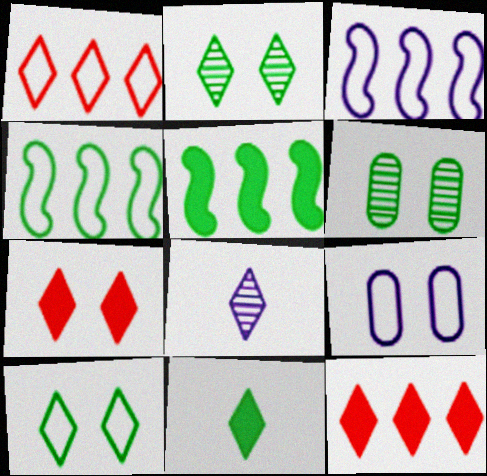[[4, 6, 11], 
[8, 10, 12]]